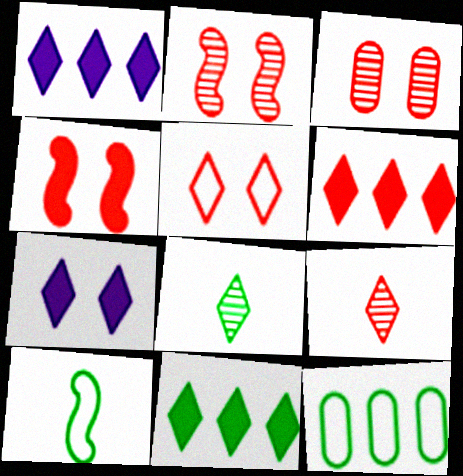[[1, 3, 10], 
[1, 5, 8], 
[1, 6, 11], 
[3, 4, 5], 
[5, 6, 9]]